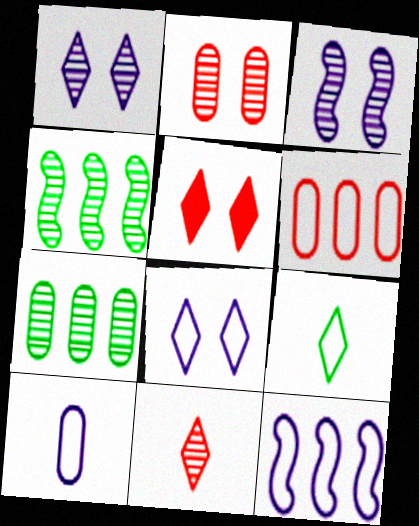[[3, 7, 11], 
[4, 5, 10], 
[8, 10, 12]]